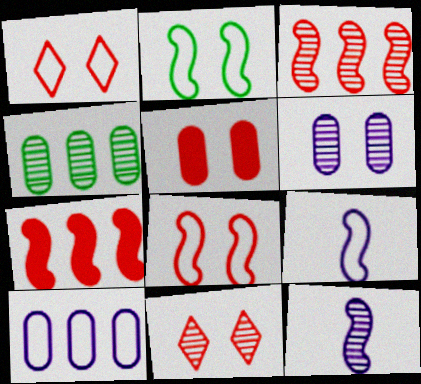[[2, 7, 12], 
[4, 11, 12], 
[5, 8, 11]]